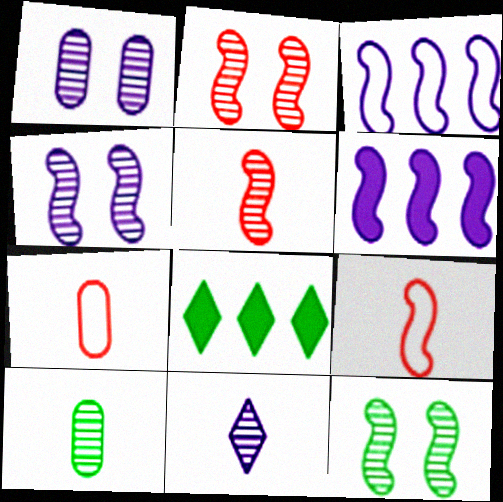[[1, 8, 9], 
[2, 4, 12], 
[4, 7, 8], 
[5, 10, 11], 
[6, 9, 12]]